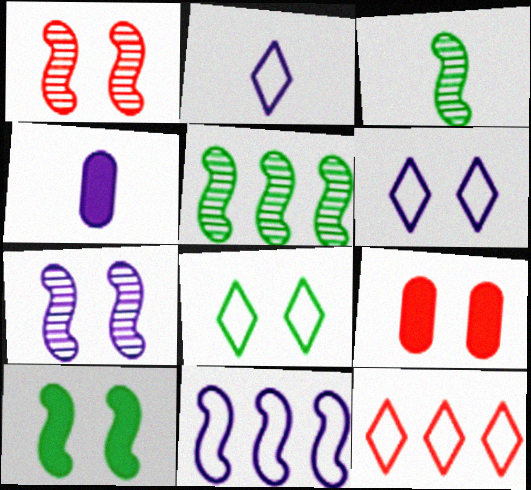[[2, 5, 9], 
[2, 8, 12], 
[7, 8, 9]]